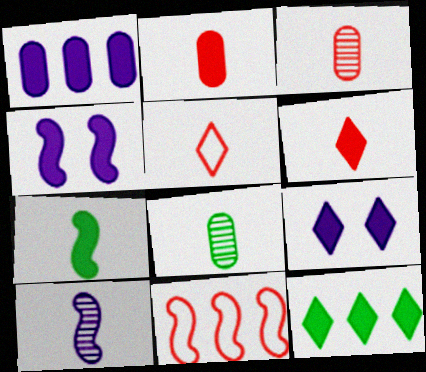[[2, 4, 12], 
[6, 9, 12], 
[8, 9, 11]]